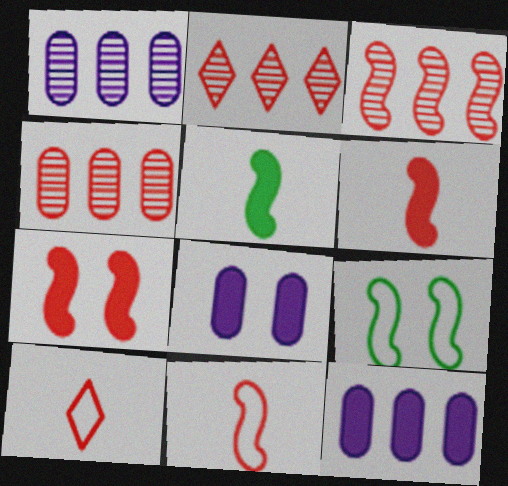[[2, 3, 4], 
[3, 7, 11], 
[4, 7, 10]]